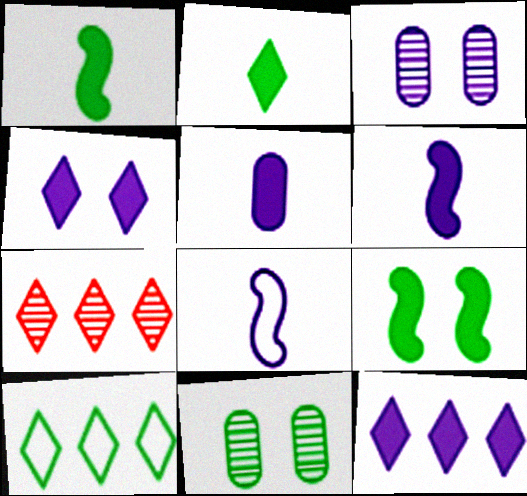[[1, 10, 11], 
[3, 8, 12], 
[7, 10, 12]]